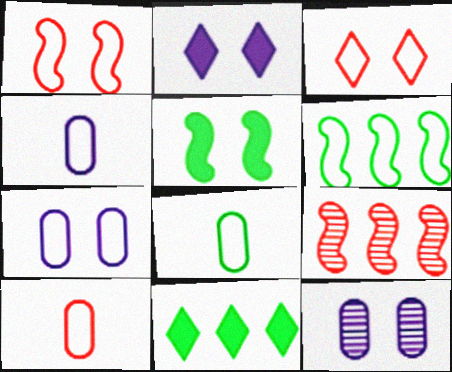[[2, 8, 9], 
[3, 4, 6], 
[3, 5, 12], 
[4, 8, 10]]